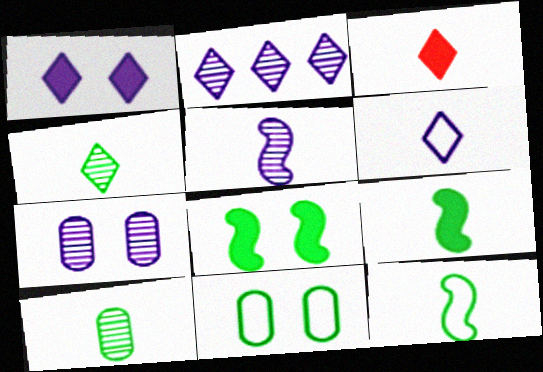[[1, 2, 6], 
[2, 5, 7], 
[3, 4, 6]]